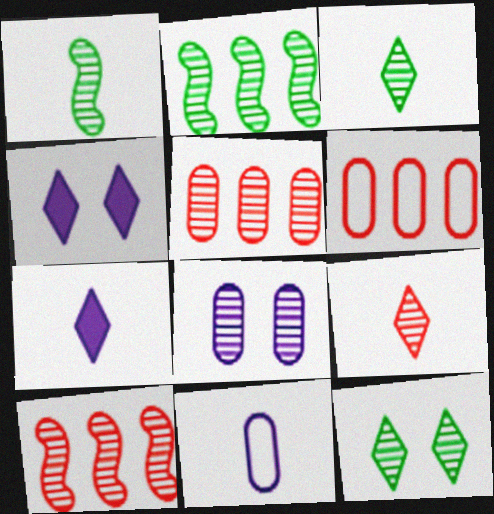[[1, 4, 6], 
[2, 8, 9], 
[3, 8, 10]]